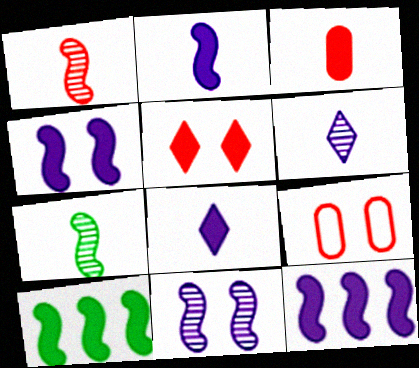[[2, 4, 12], 
[6, 9, 10]]